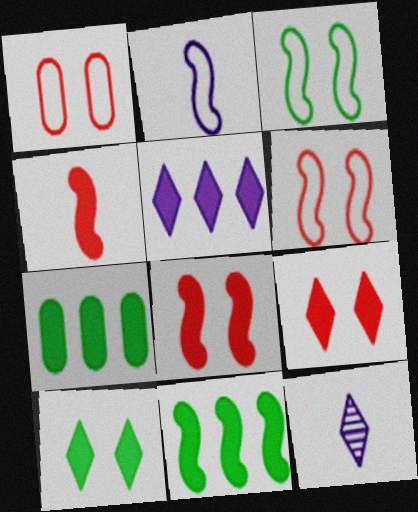[[1, 11, 12], 
[6, 7, 12]]